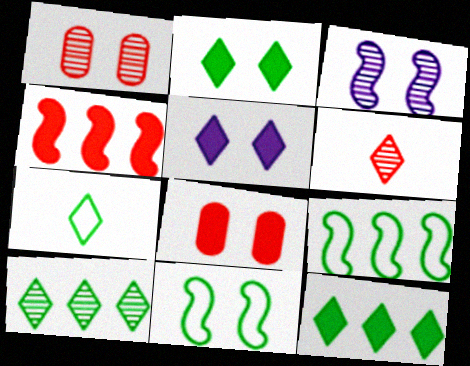[[1, 5, 11], 
[2, 7, 10]]